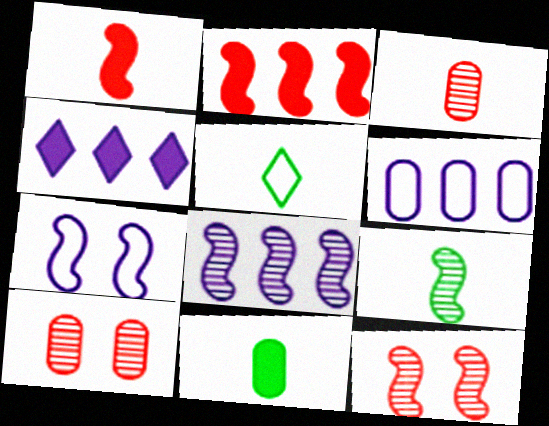[[2, 7, 9], 
[4, 6, 8], 
[5, 9, 11], 
[6, 10, 11], 
[8, 9, 12]]